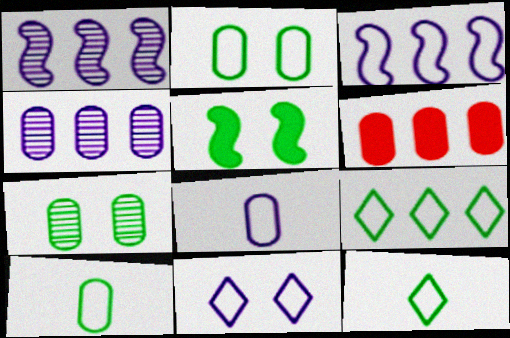[[1, 6, 9], 
[3, 8, 11], 
[6, 7, 8]]